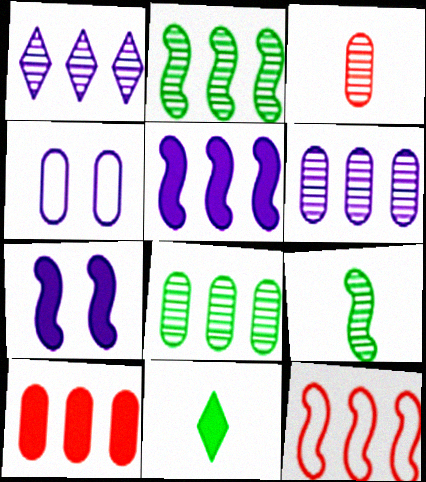[[2, 5, 12], 
[7, 9, 12], 
[7, 10, 11]]